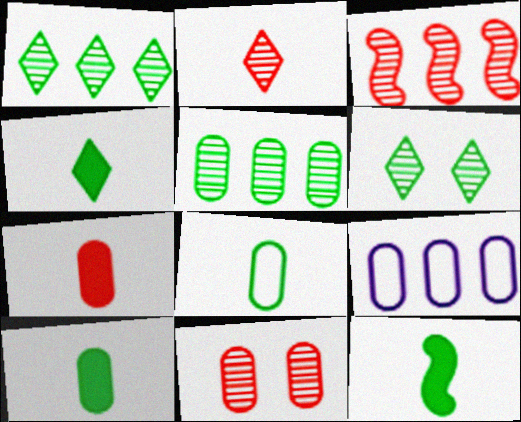[[2, 3, 11], 
[4, 10, 12], 
[9, 10, 11]]